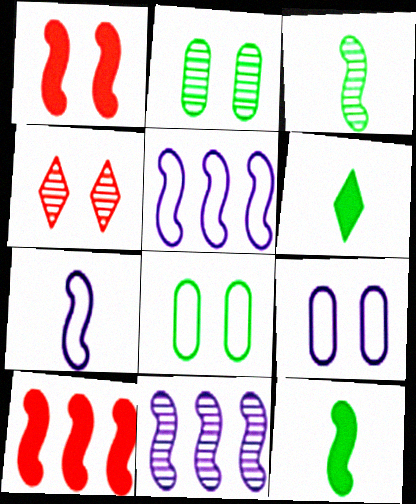[[1, 3, 5]]